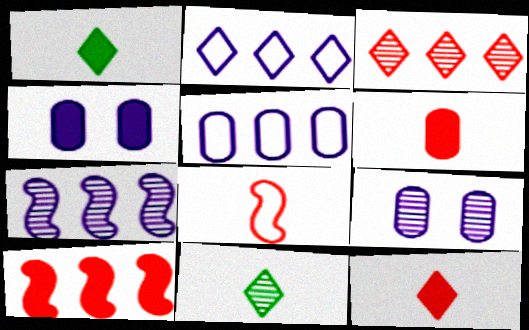[[1, 4, 10]]